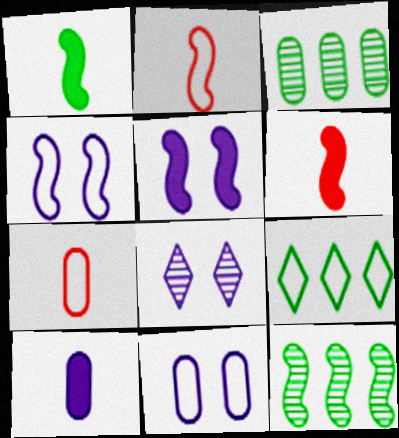[[2, 5, 12], 
[2, 9, 11], 
[4, 6, 12], 
[4, 7, 9], 
[5, 8, 11]]